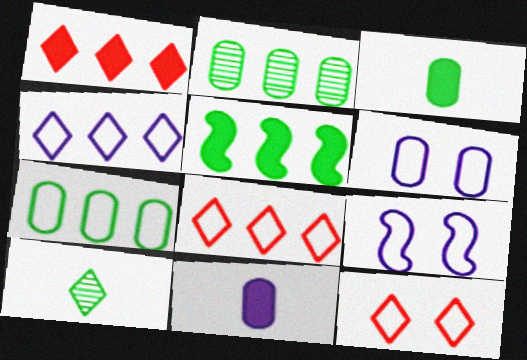[]